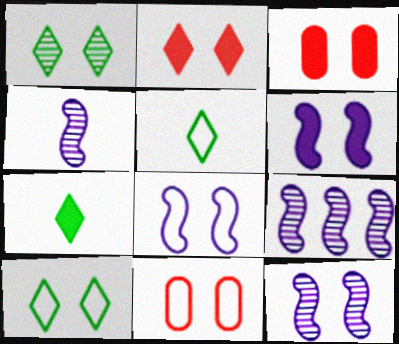[[1, 3, 8], 
[1, 6, 11], 
[3, 5, 9], 
[3, 10, 12], 
[4, 9, 12], 
[6, 8, 12], 
[7, 9, 11], 
[8, 10, 11]]